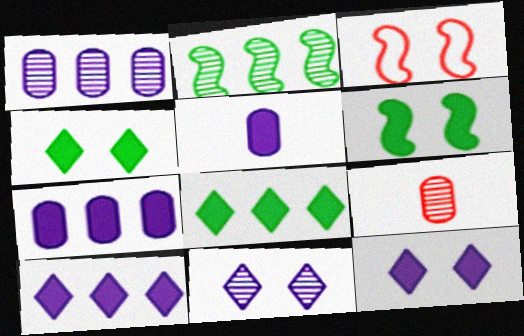[[2, 9, 11]]